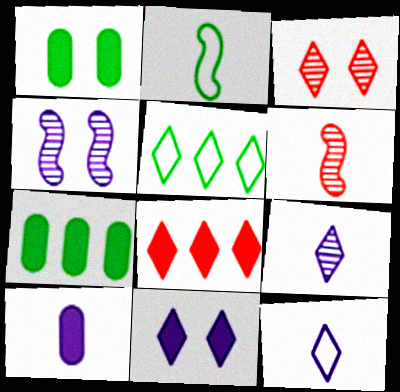[]